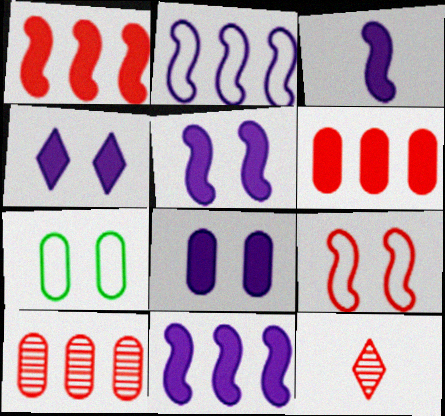[[3, 5, 11], 
[4, 5, 8], 
[6, 9, 12], 
[7, 11, 12]]